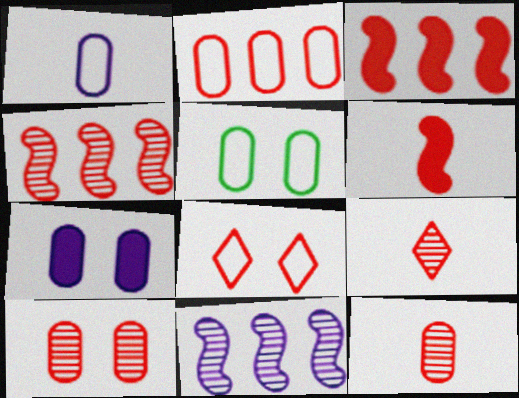[[1, 2, 5], 
[3, 8, 12], 
[4, 9, 10], 
[5, 7, 10]]